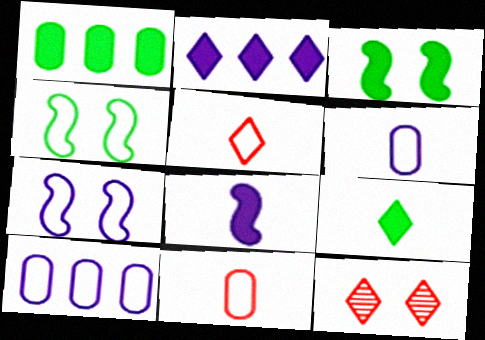[[1, 3, 9], 
[4, 5, 10]]